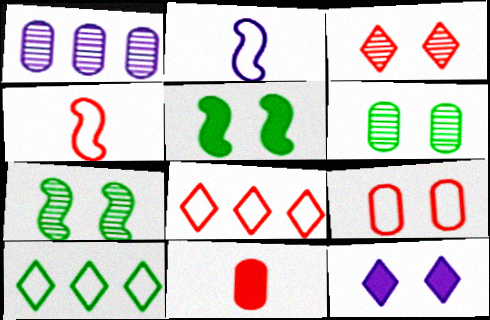[[1, 2, 12], 
[2, 9, 10], 
[4, 8, 9], 
[7, 9, 12]]